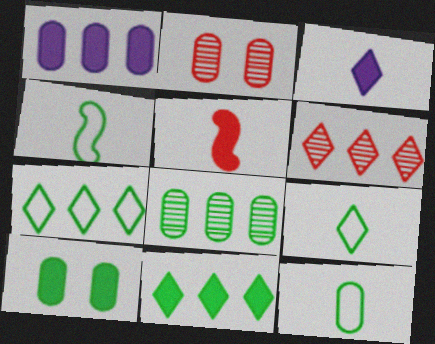[[1, 2, 12], 
[4, 9, 12], 
[8, 10, 12]]